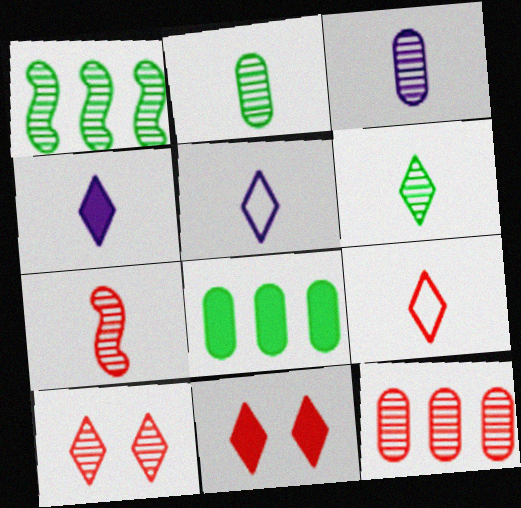[[1, 3, 10], 
[3, 6, 7], 
[4, 6, 9], 
[7, 10, 12]]